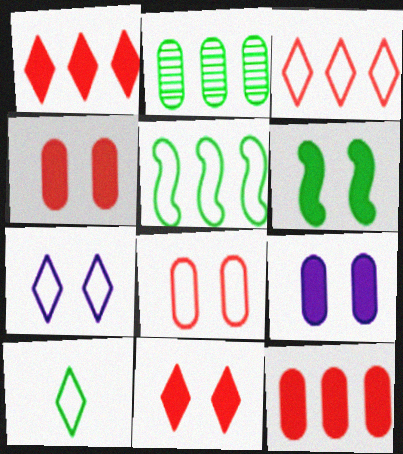[[2, 6, 10], 
[3, 7, 10], 
[6, 9, 11]]